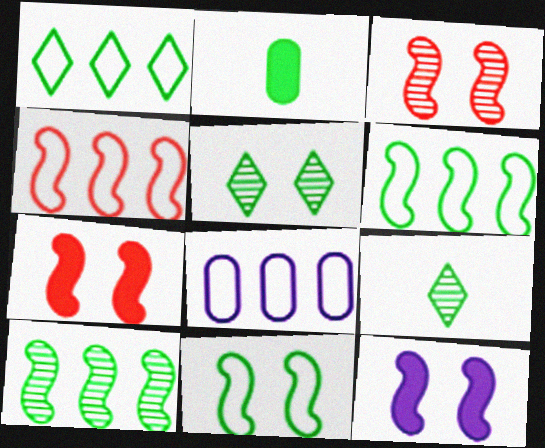[[1, 4, 8], 
[2, 5, 6], 
[3, 11, 12], 
[7, 8, 9]]